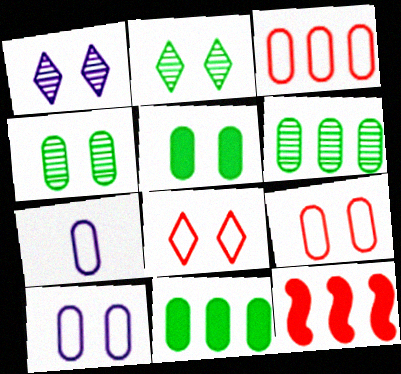[[2, 7, 12]]